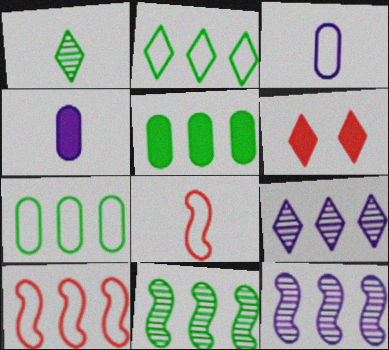[[1, 4, 8], 
[2, 5, 11], 
[3, 6, 11], 
[5, 9, 10]]